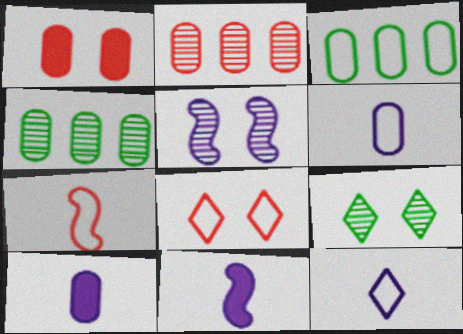[[1, 4, 6], 
[4, 8, 11]]